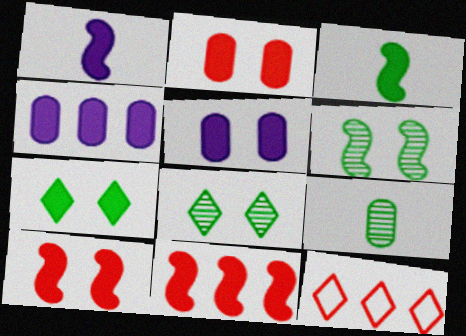[[5, 7, 10]]